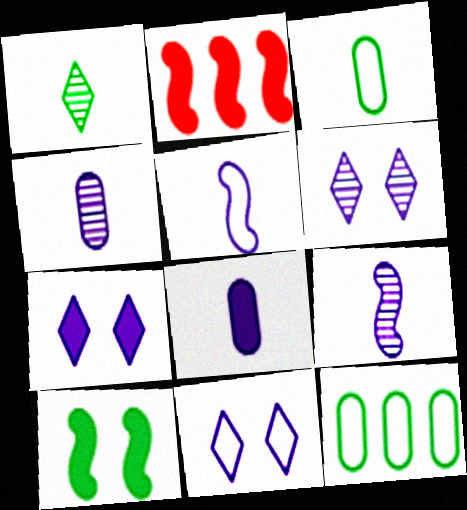[[1, 10, 12], 
[2, 3, 6], 
[6, 7, 11]]